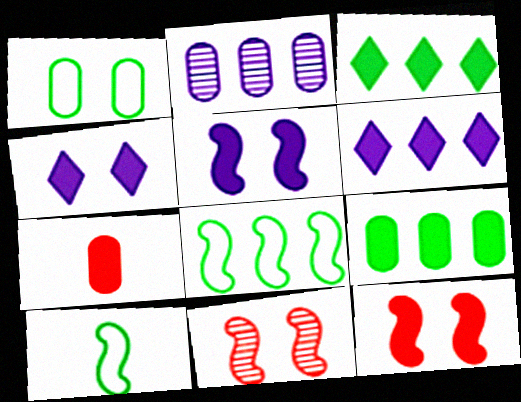[[1, 2, 7], 
[1, 4, 11], 
[3, 5, 7]]